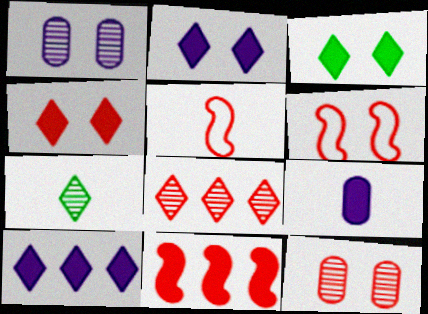[[1, 3, 6], 
[2, 3, 4], 
[3, 9, 11], 
[4, 6, 12], 
[5, 7, 9]]